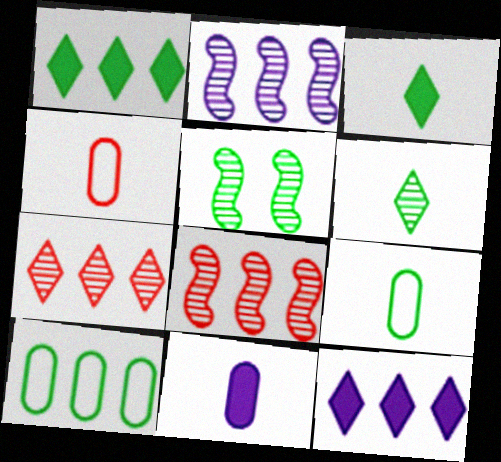[[1, 5, 9], 
[3, 5, 10], 
[4, 5, 12], 
[8, 10, 12]]